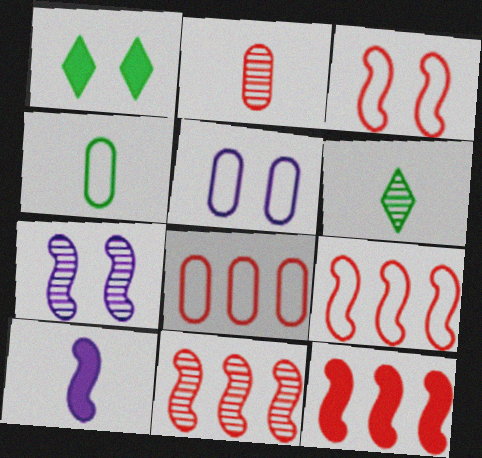[[4, 5, 8], 
[5, 6, 12], 
[9, 11, 12]]